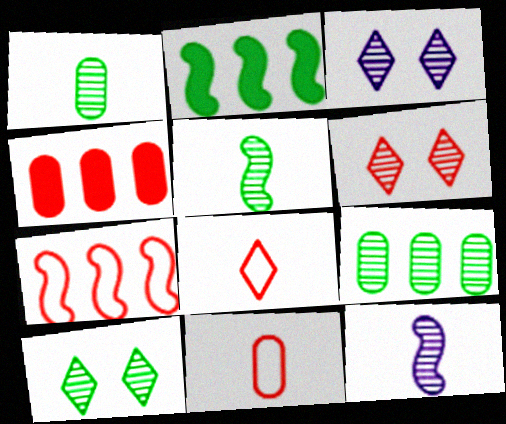[[2, 3, 11], 
[3, 6, 10], 
[5, 9, 10], 
[6, 9, 12]]